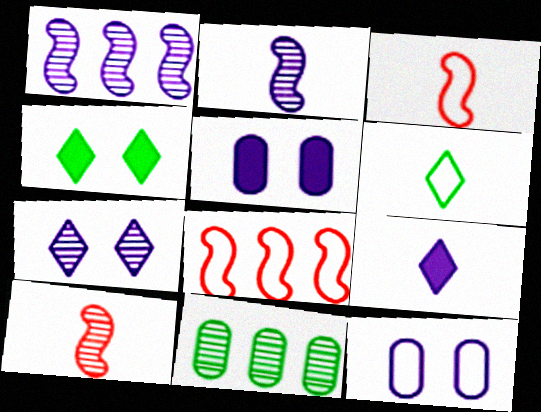[[1, 9, 12], 
[6, 8, 12], 
[7, 10, 11]]